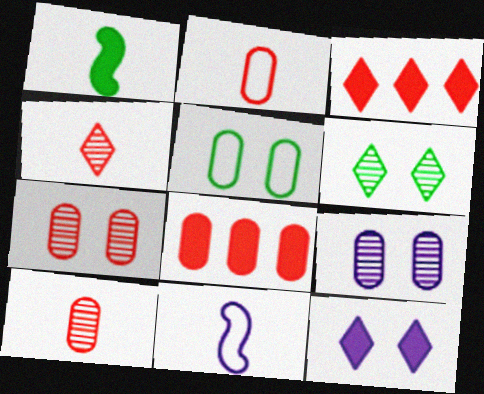[[1, 8, 12], 
[2, 7, 8], 
[6, 8, 11]]